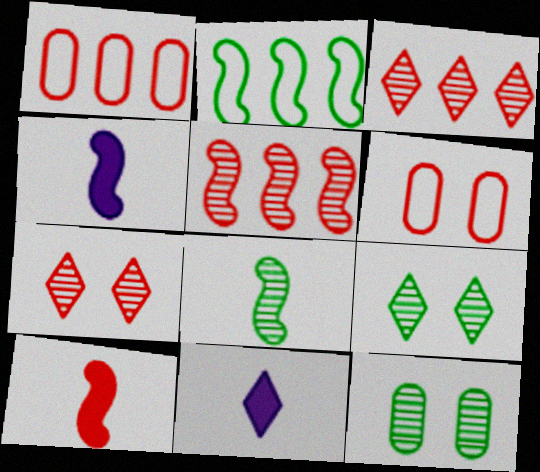[[1, 4, 9], 
[1, 7, 10], 
[3, 6, 10]]